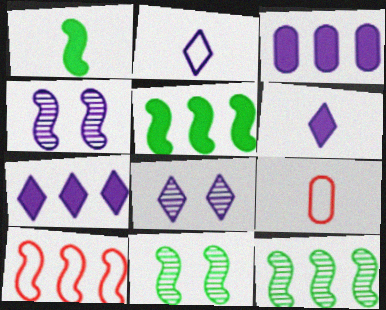[[1, 4, 10], 
[2, 3, 4], 
[2, 7, 8], 
[5, 8, 9], 
[7, 9, 11]]